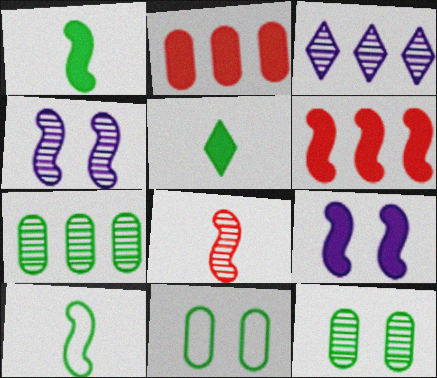[[1, 6, 9], 
[2, 5, 9], 
[3, 8, 12], 
[4, 6, 10]]